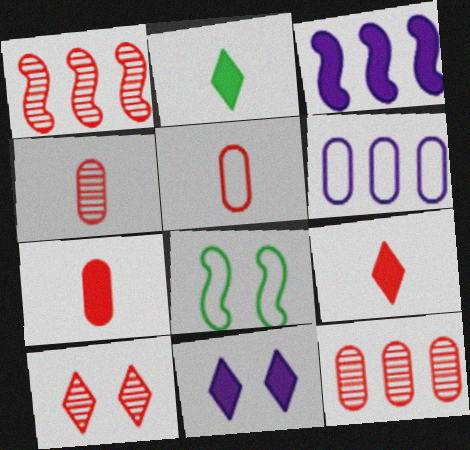[[1, 4, 10], 
[4, 5, 7]]